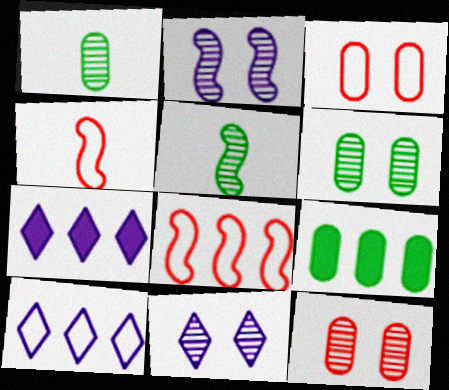[[3, 5, 7], 
[4, 6, 7], 
[4, 9, 11]]